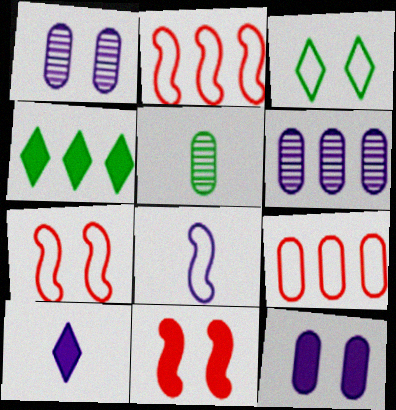[[1, 3, 11], 
[2, 4, 6], 
[3, 8, 9], 
[5, 9, 12]]